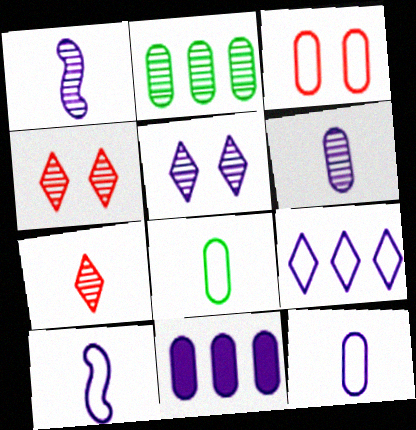[[1, 2, 4], 
[5, 10, 11]]